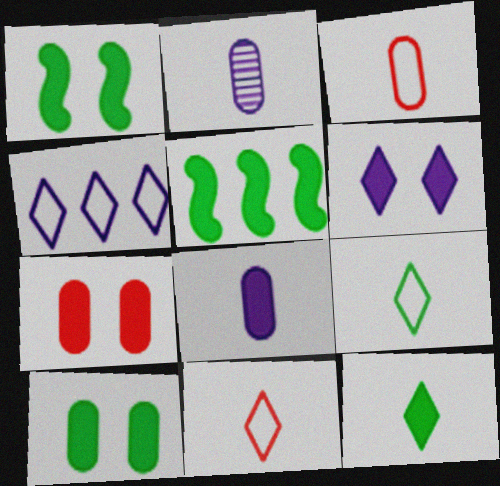[[1, 6, 7], 
[5, 10, 12]]